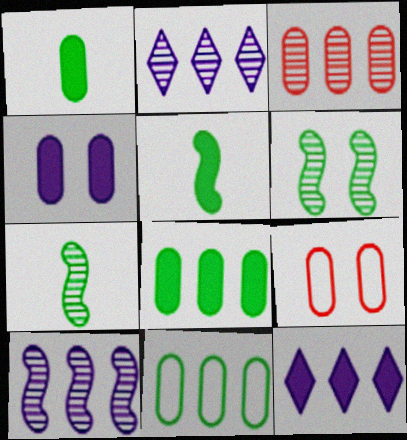[[2, 5, 9], 
[7, 9, 12]]